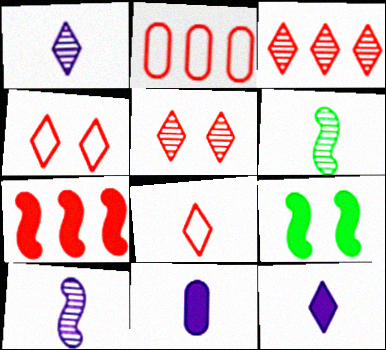[[1, 2, 9], 
[2, 3, 7], 
[6, 8, 11]]